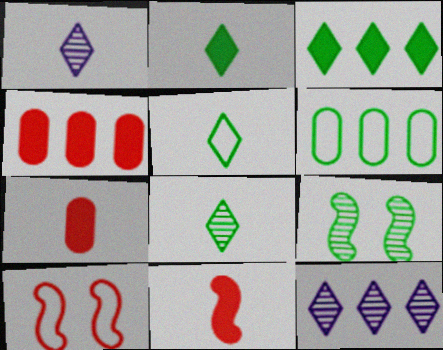[[2, 5, 8], 
[2, 6, 9]]